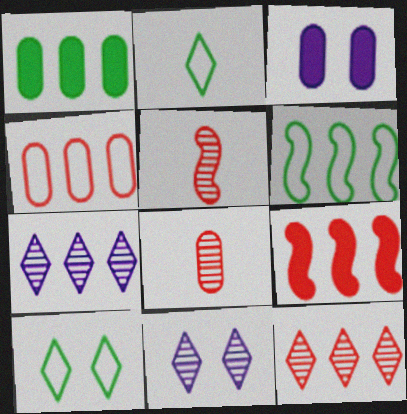[[4, 9, 12]]